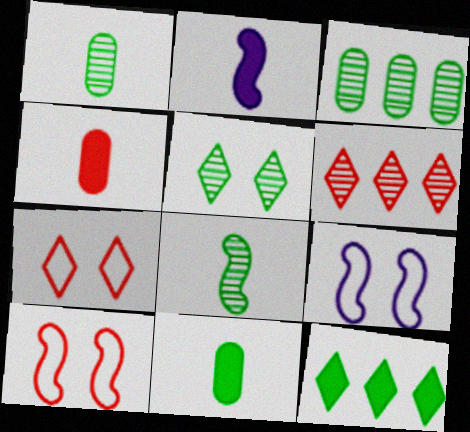[[2, 3, 7], 
[3, 5, 8], 
[4, 6, 10], 
[6, 9, 11]]